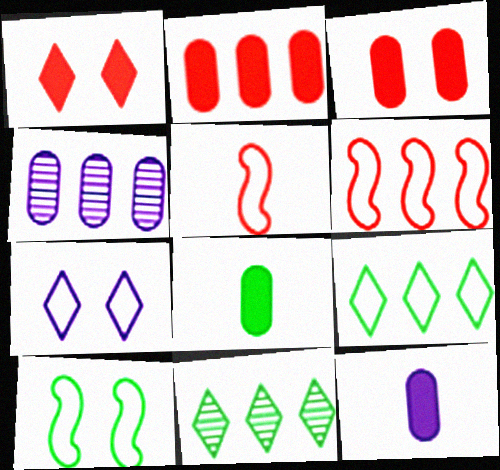[[8, 10, 11]]